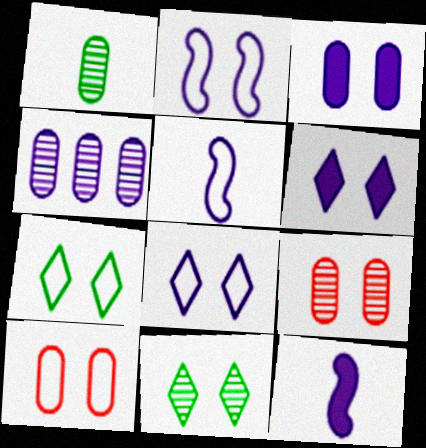[[1, 4, 9], 
[2, 7, 10], 
[4, 5, 6], 
[4, 8, 12]]